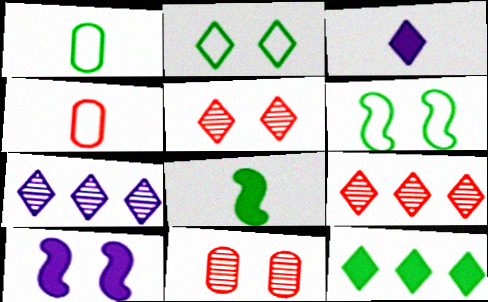[[1, 9, 10], 
[2, 3, 9], 
[2, 10, 11]]